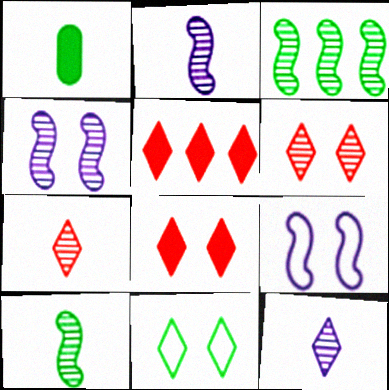[[1, 3, 11], 
[5, 11, 12]]